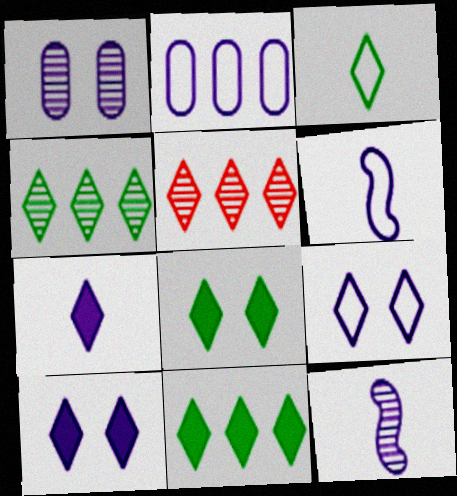[[2, 6, 9], 
[2, 10, 12], 
[3, 4, 8], 
[3, 5, 10]]